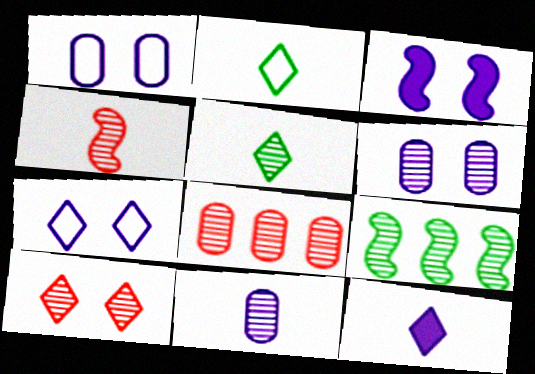[[2, 3, 8], 
[3, 6, 7], 
[4, 5, 11], 
[4, 8, 10], 
[9, 10, 11]]